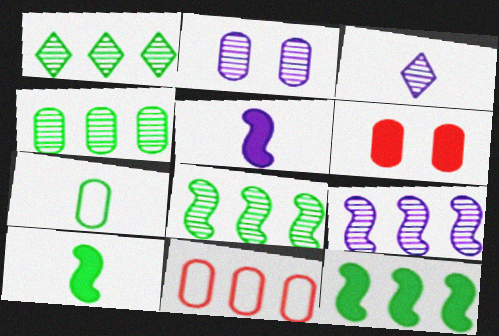[[1, 4, 8], 
[2, 3, 9]]